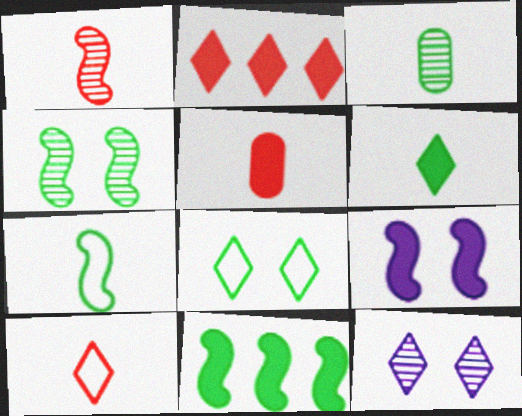[[1, 5, 10], 
[3, 6, 7], 
[3, 8, 11], 
[4, 7, 11]]